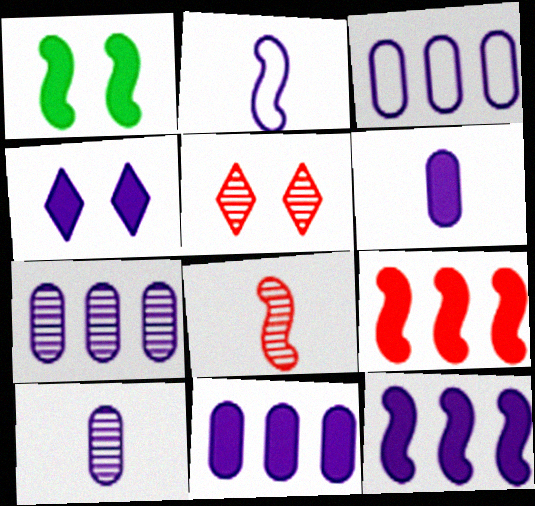[[2, 4, 7], 
[3, 7, 11], 
[4, 6, 12]]